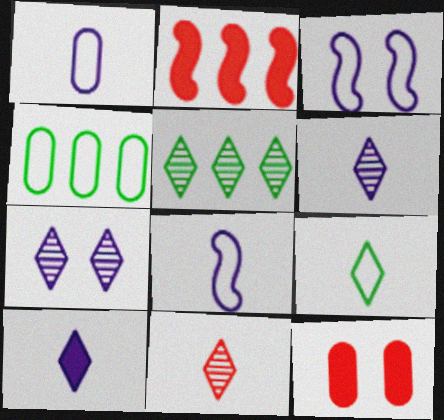[[5, 7, 11], 
[5, 8, 12], 
[9, 10, 11]]